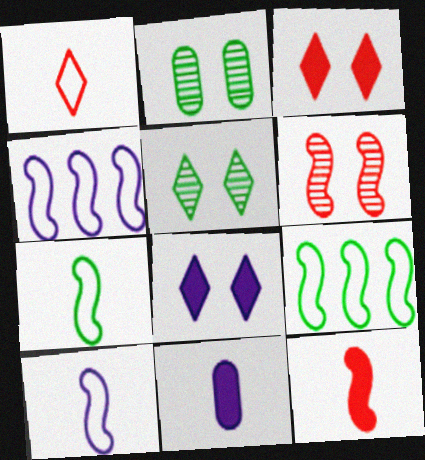[]